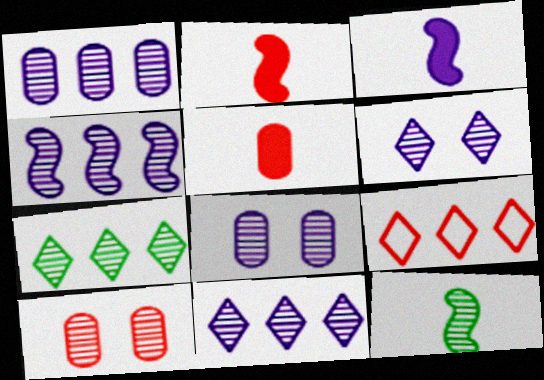[[1, 4, 11], 
[2, 9, 10], 
[10, 11, 12]]